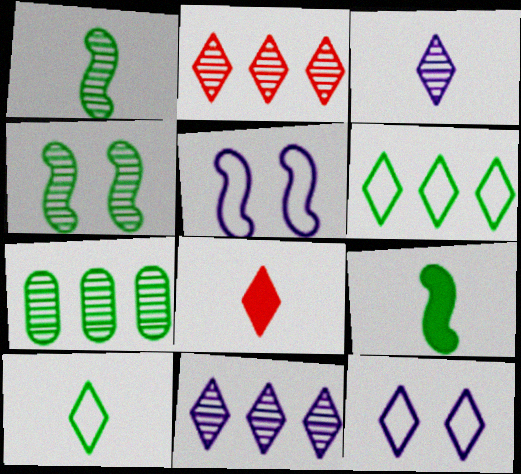[[3, 8, 10], 
[5, 7, 8]]